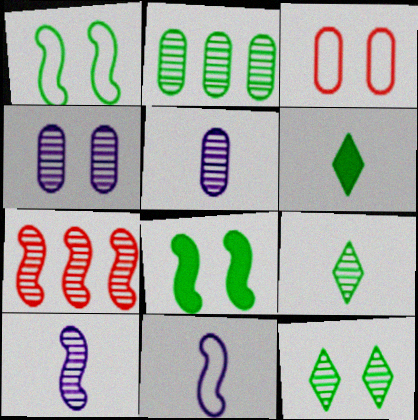[[1, 2, 6], 
[4, 7, 9], 
[5, 7, 12], 
[7, 8, 11]]